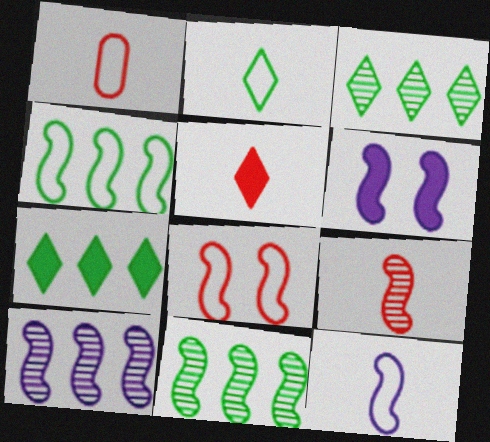[[1, 2, 12], 
[1, 3, 6], 
[1, 5, 9], 
[4, 6, 9], 
[4, 8, 12], 
[6, 10, 12]]